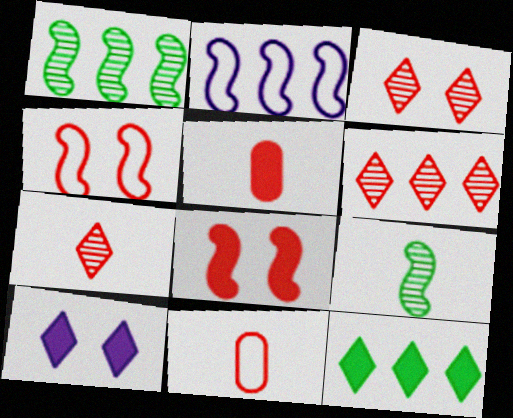[[1, 10, 11], 
[2, 8, 9], 
[3, 6, 7], 
[4, 5, 6], 
[6, 8, 11]]